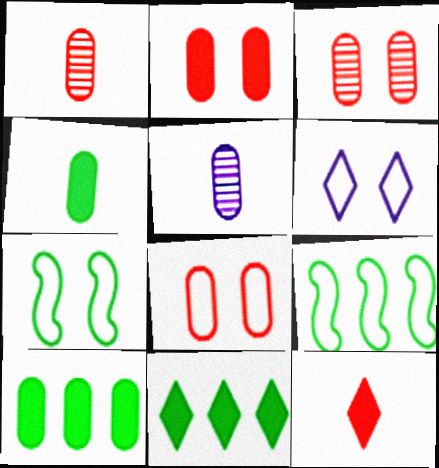[[2, 3, 8], 
[5, 8, 10], 
[6, 7, 8]]